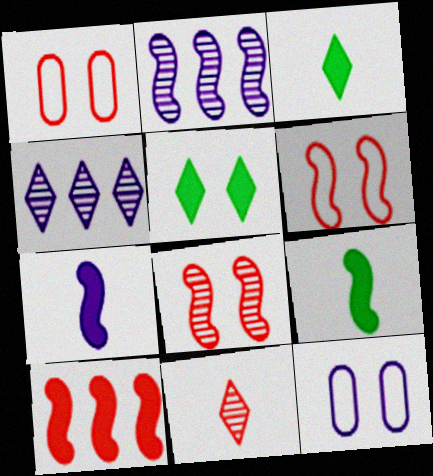[[1, 2, 3], 
[1, 4, 9], 
[1, 10, 11], 
[2, 6, 9], 
[4, 7, 12], 
[5, 8, 12]]